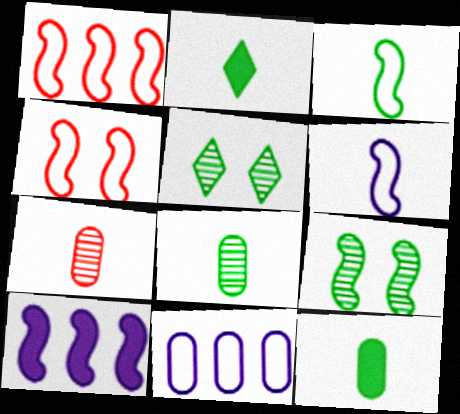[[2, 3, 8], 
[2, 6, 7]]